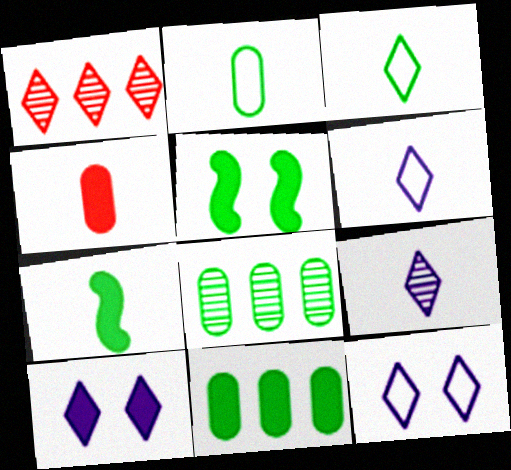[[1, 3, 10], 
[3, 5, 8]]